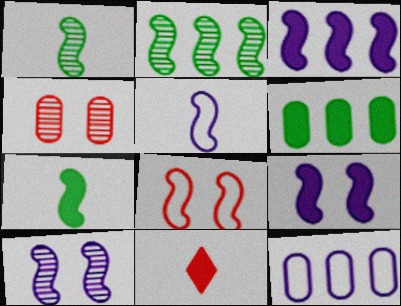[[1, 3, 8], 
[3, 5, 10], 
[6, 9, 11]]